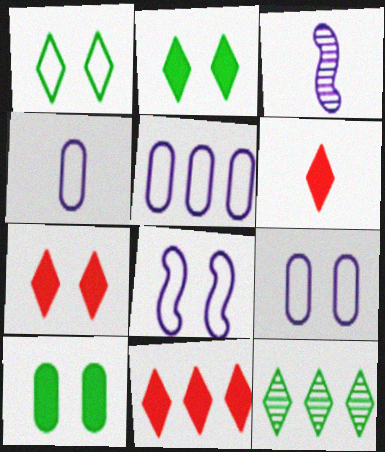[[4, 5, 9], 
[6, 7, 11]]